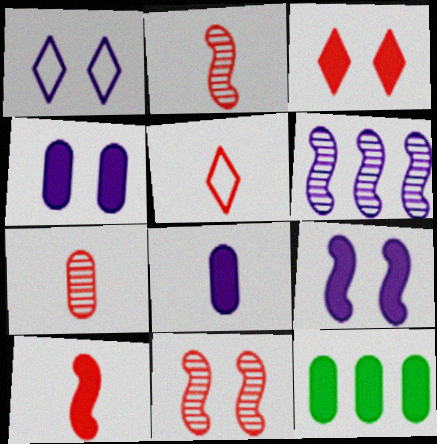[[1, 2, 12], 
[1, 6, 8], 
[5, 7, 10]]